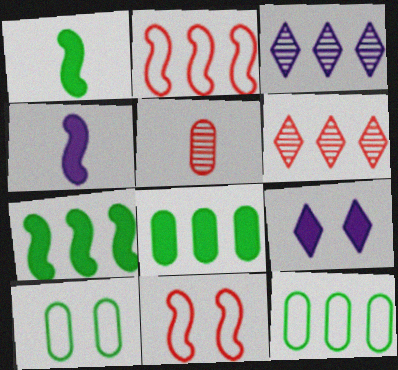[[2, 3, 8], 
[4, 6, 10]]